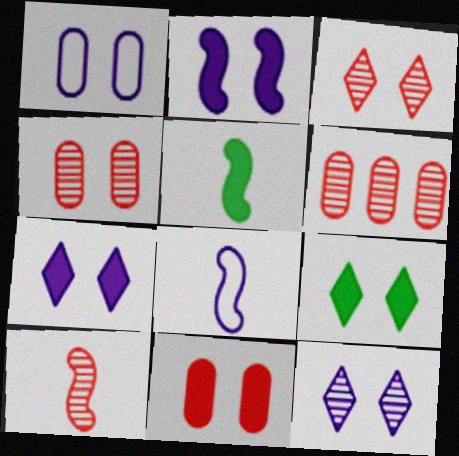[[1, 2, 12], 
[2, 9, 11], 
[3, 6, 10], 
[5, 8, 10], 
[6, 8, 9]]